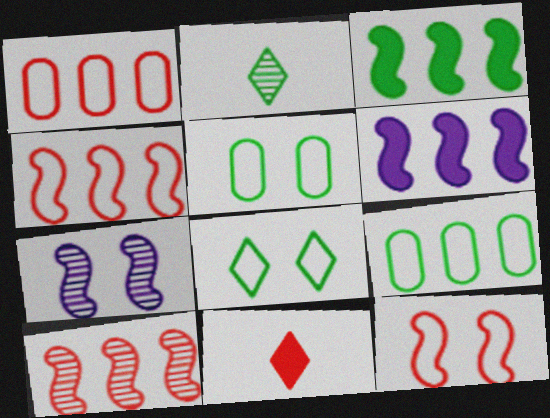[[2, 3, 5], 
[7, 9, 11]]